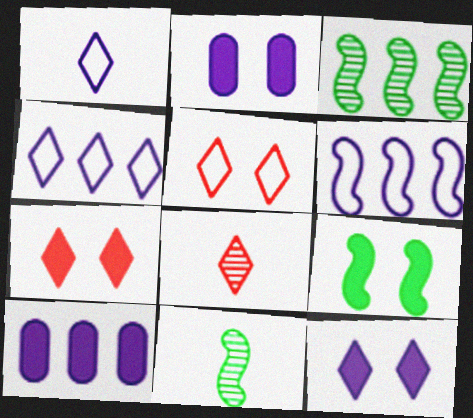[[2, 7, 9], 
[5, 10, 11]]